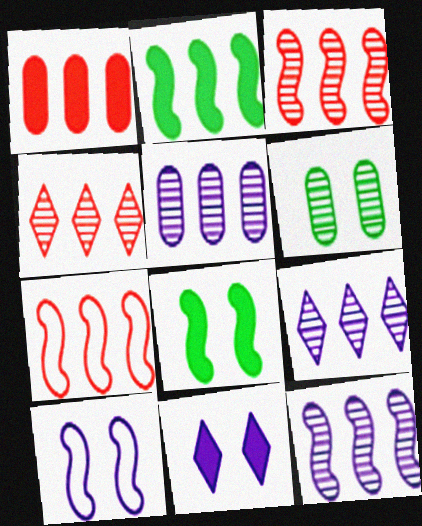[[1, 4, 7], 
[2, 7, 12], 
[5, 9, 12]]